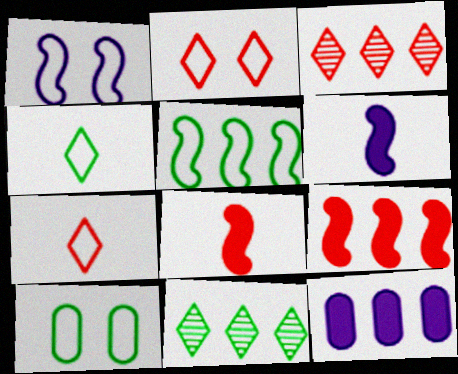[[1, 2, 10], 
[3, 5, 12], 
[3, 6, 10], 
[4, 5, 10]]